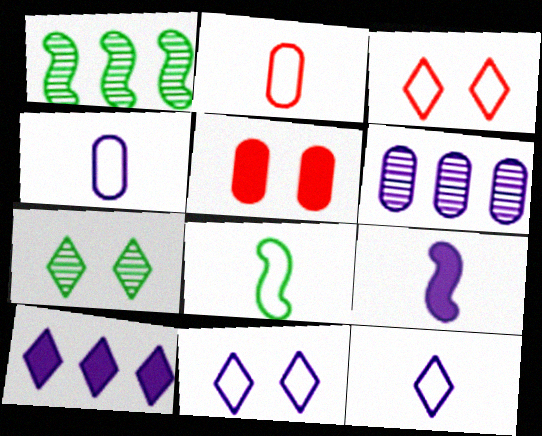[[1, 5, 12], 
[2, 8, 12], 
[6, 9, 11]]